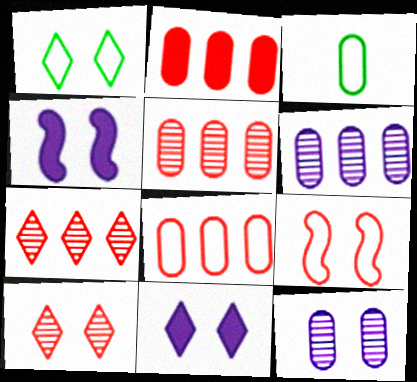[[1, 10, 11], 
[2, 3, 12], 
[2, 5, 8], 
[3, 4, 7]]